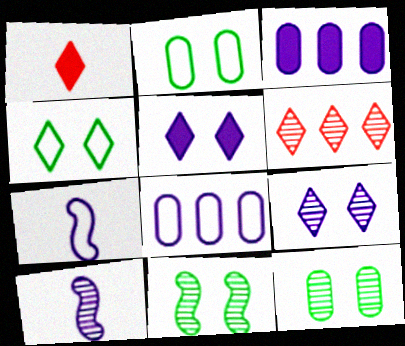[[1, 8, 11], 
[3, 7, 9], 
[5, 8, 10], 
[6, 10, 12]]